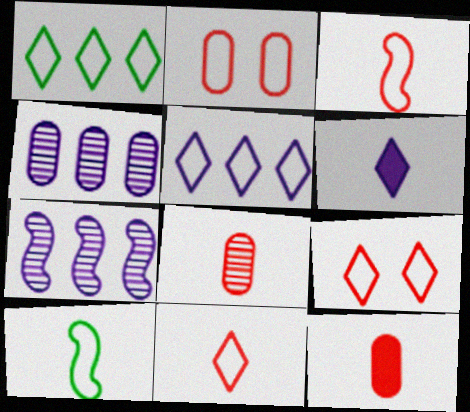[[2, 5, 10], 
[6, 8, 10]]